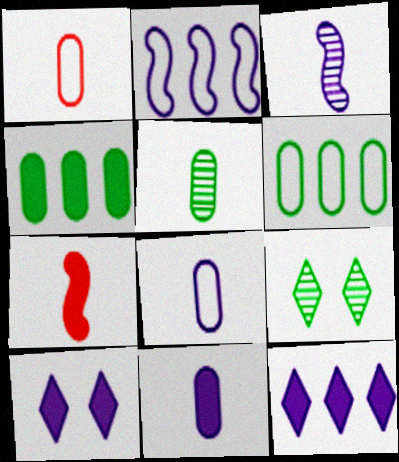[[1, 5, 11], 
[4, 7, 10]]